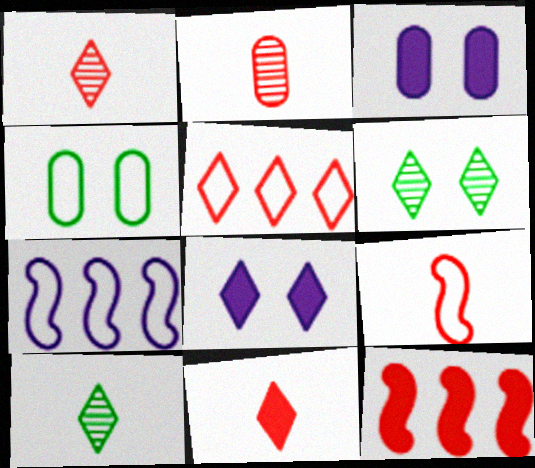[[2, 9, 11], 
[5, 8, 10]]